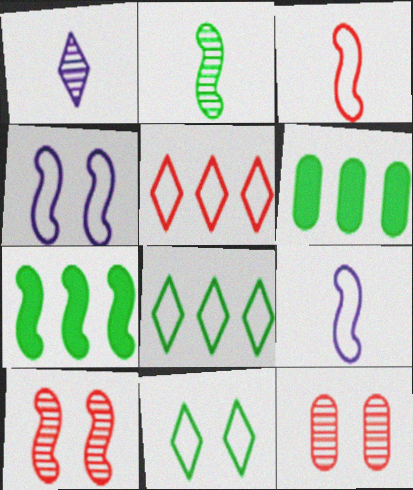[[2, 6, 11], 
[7, 9, 10]]